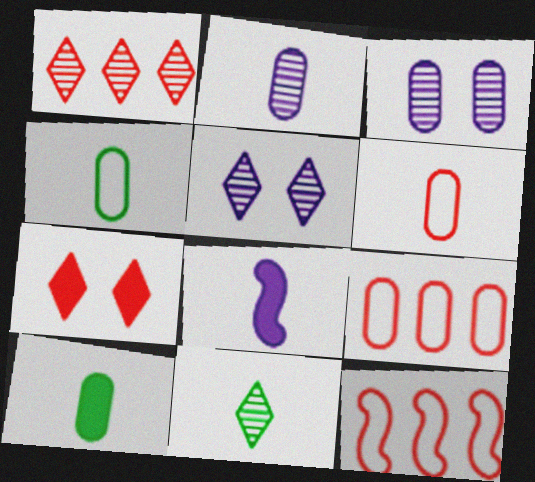[[1, 5, 11], 
[2, 6, 10], 
[3, 9, 10], 
[5, 10, 12], 
[6, 8, 11]]